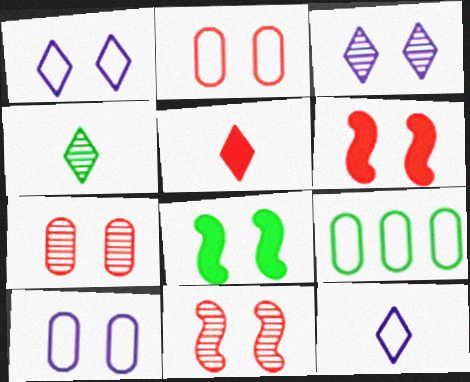[[1, 7, 8], 
[2, 3, 8], 
[4, 5, 12], 
[4, 8, 9]]